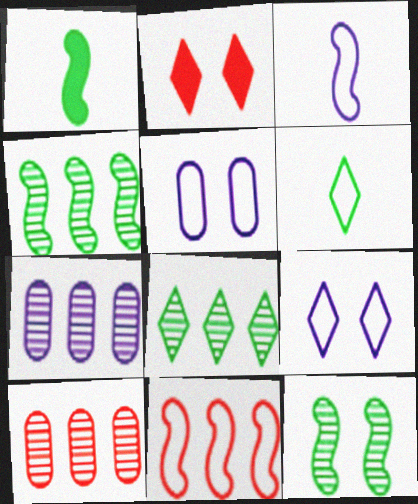[[1, 9, 10], 
[2, 5, 12], 
[5, 6, 11]]